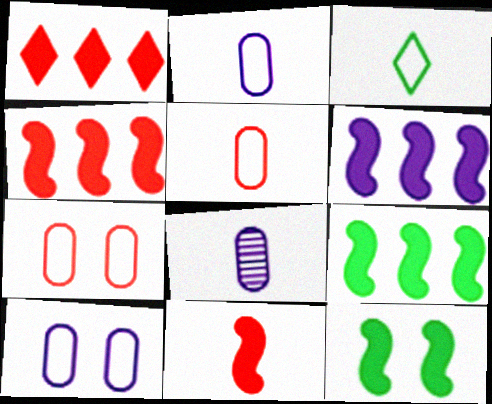[[3, 8, 11], 
[4, 6, 9], 
[6, 11, 12]]